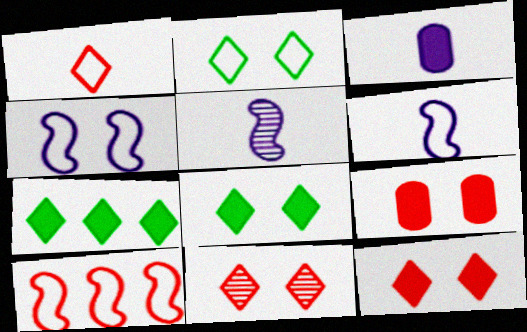[]